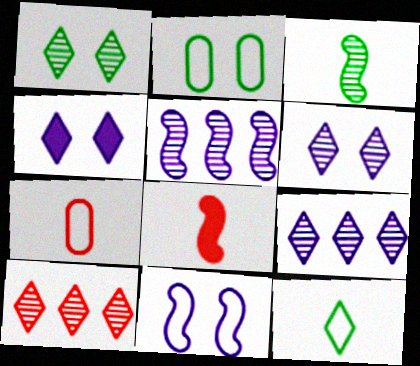[[2, 8, 9], 
[4, 10, 12]]